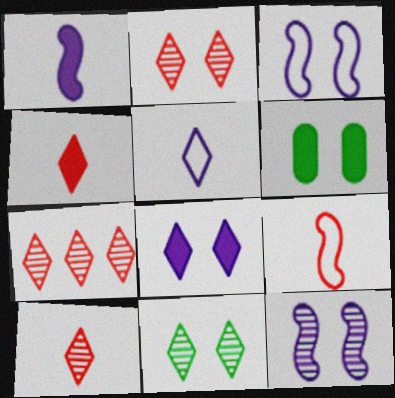[[2, 3, 6], 
[2, 7, 10]]